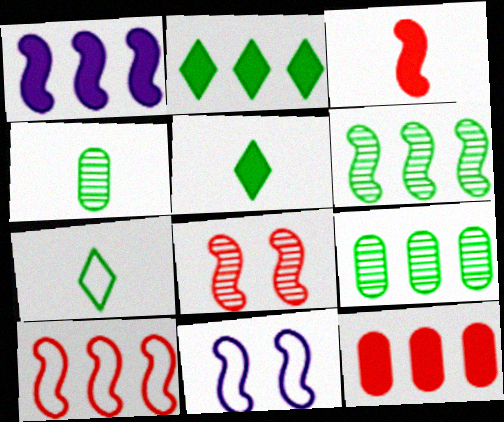[[1, 2, 12], 
[1, 6, 10], 
[3, 6, 11], 
[3, 8, 10]]